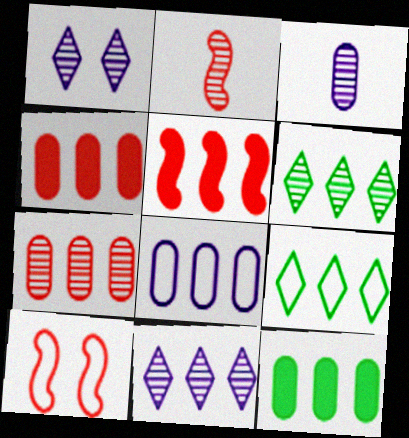[[2, 5, 10], 
[5, 6, 8], 
[7, 8, 12]]